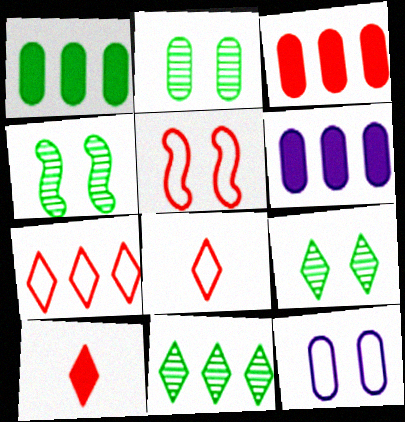[[1, 3, 6], 
[2, 4, 9], 
[4, 6, 8]]